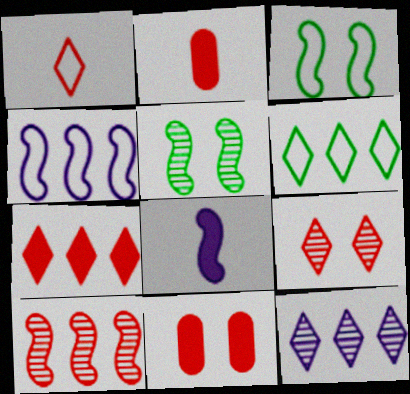[[1, 7, 9], 
[1, 10, 11], 
[2, 3, 12], 
[3, 8, 10], 
[6, 7, 12]]